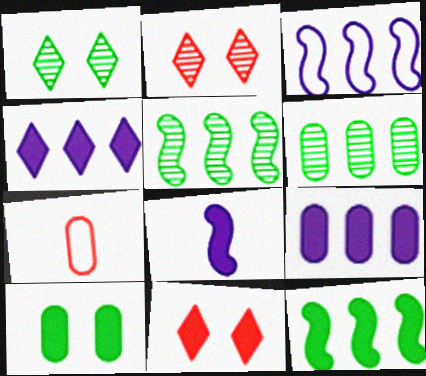[]